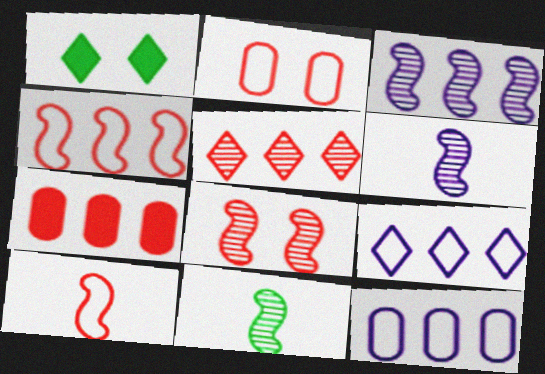[[3, 8, 11], 
[4, 5, 7]]